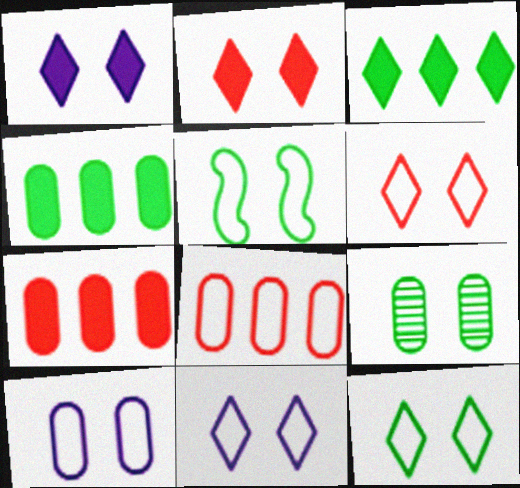[[5, 6, 10], 
[6, 11, 12]]